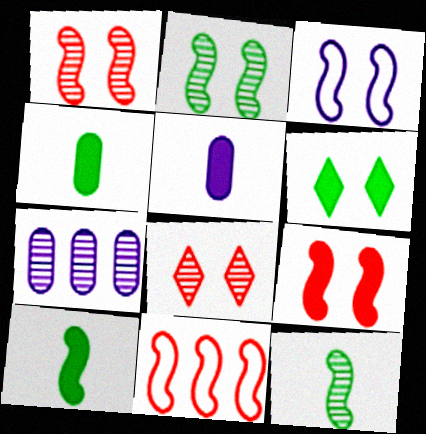[[2, 3, 9], 
[7, 8, 12]]